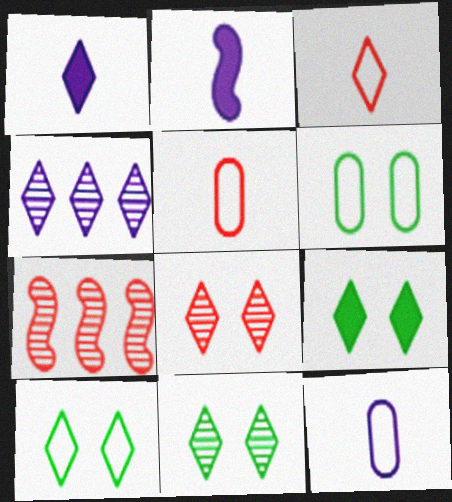[[1, 6, 7], 
[3, 4, 9], 
[7, 9, 12], 
[9, 10, 11]]